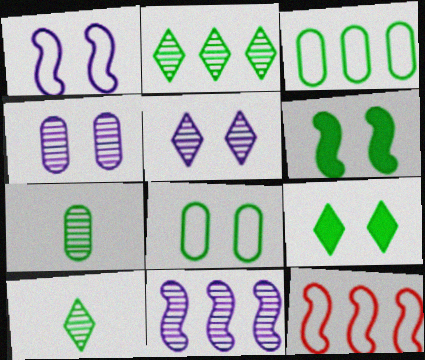[[3, 6, 10]]